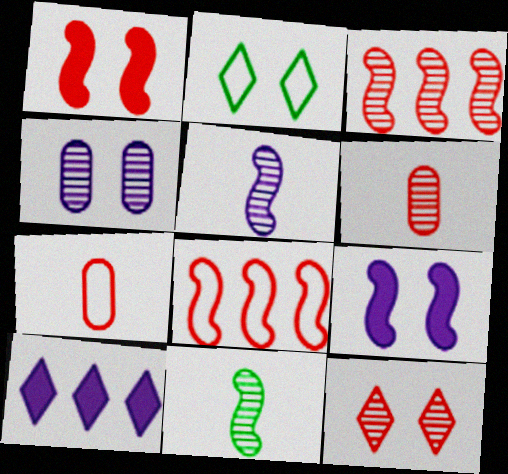[[1, 2, 4], 
[3, 6, 12], 
[8, 9, 11]]